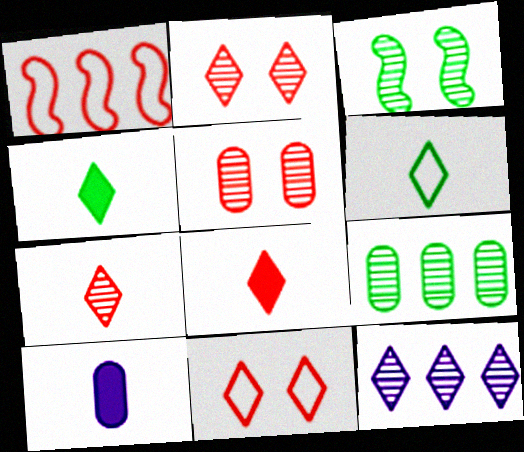[[1, 5, 8], 
[4, 11, 12]]